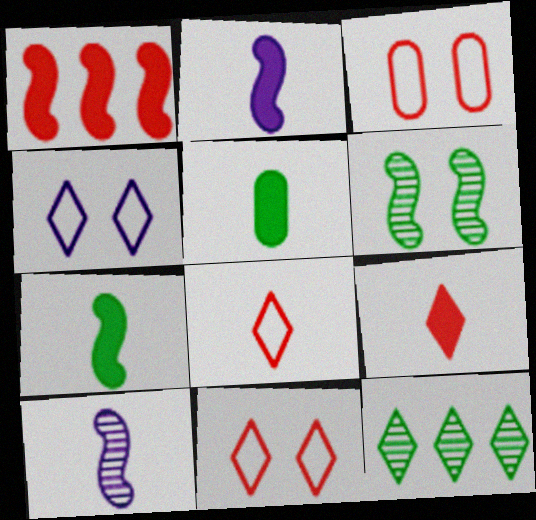[[2, 3, 12], 
[2, 5, 9], 
[4, 9, 12], 
[5, 8, 10]]